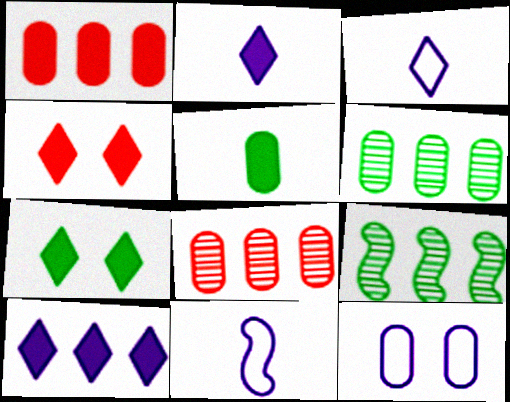[[4, 6, 11], 
[5, 8, 12], 
[7, 8, 11]]